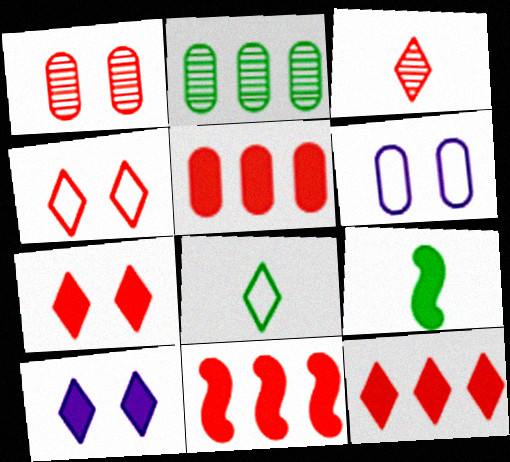[[3, 4, 12], 
[5, 9, 10], 
[5, 11, 12]]